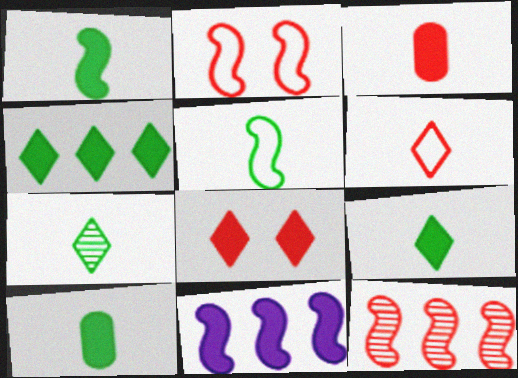[[1, 9, 10], 
[5, 7, 10], 
[8, 10, 11]]